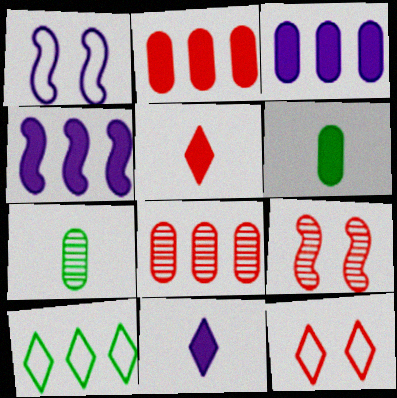[[4, 7, 12], 
[4, 8, 10]]